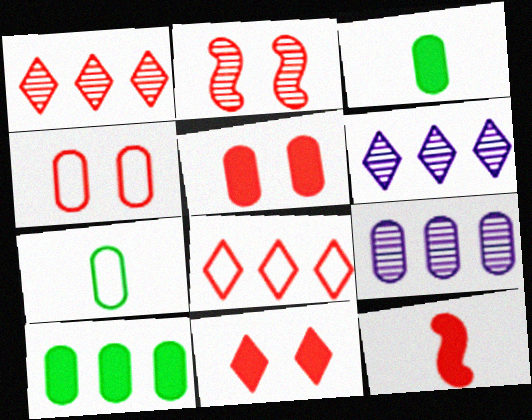[[1, 4, 12], 
[2, 4, 11], 
[3, 4, 9], 
[5, 7, 9]]